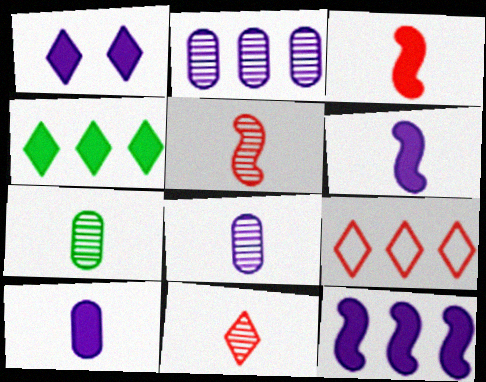[[1, 10, 12]]